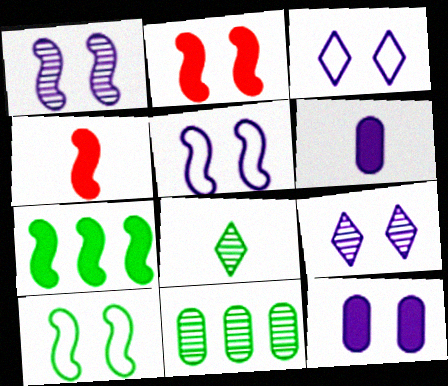[[1, 2, 10], 
[1, 3, 12], 
[3, 4, 11], 
[5, 9, 12]]